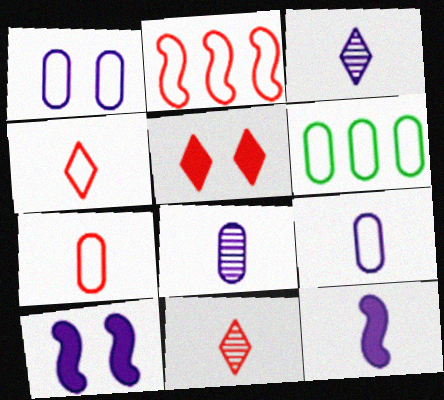[[1, 6, 7], 
[3, 9, 12], 
[6, 10, 11]]